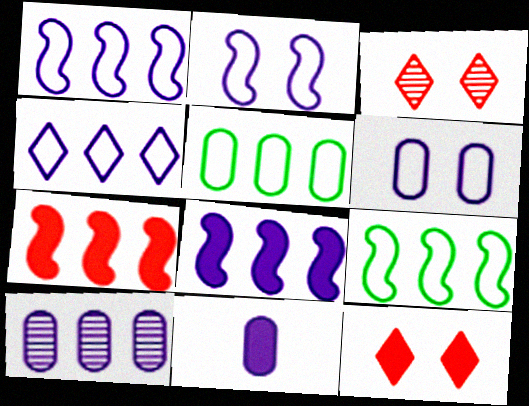[[3, 9, 11], 
[4, 8, 10], 
[6, 10, 11]]